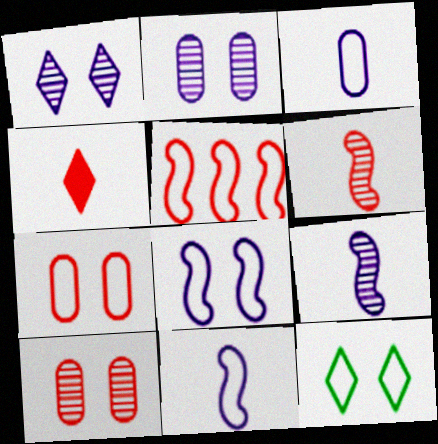[[3, 5, 12], 
[4, 5, 10], 
[7, 8, 12]]